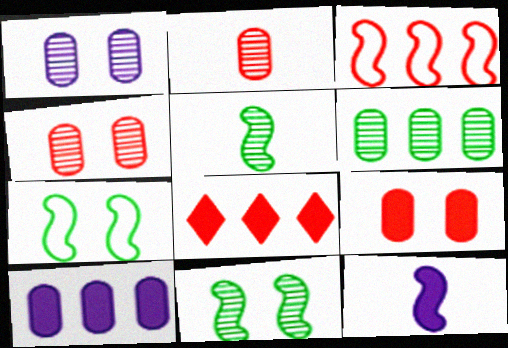[[1, 2, 6], 
[3, 11, 12]]